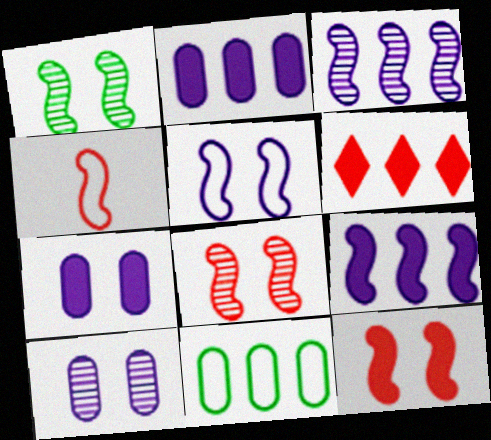[[1, 4, 9], 
[1, 5, 12], 
[3, 6, 11]]